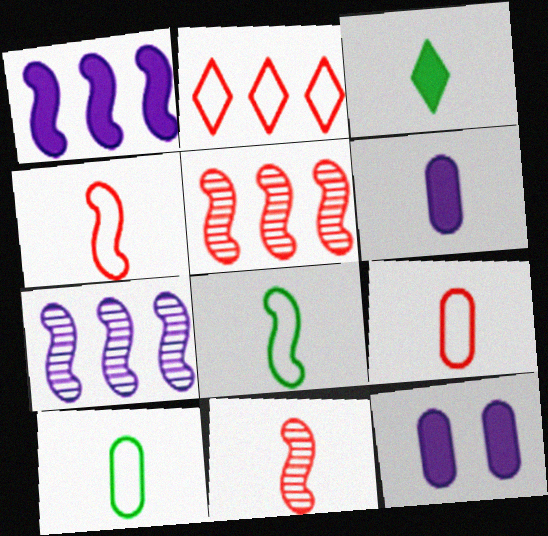[]